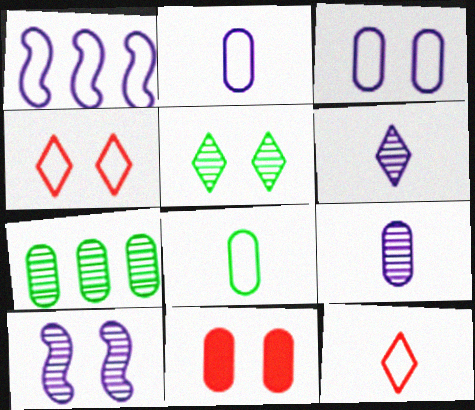[[1, 4, 8], 
[2, 7, 11]]